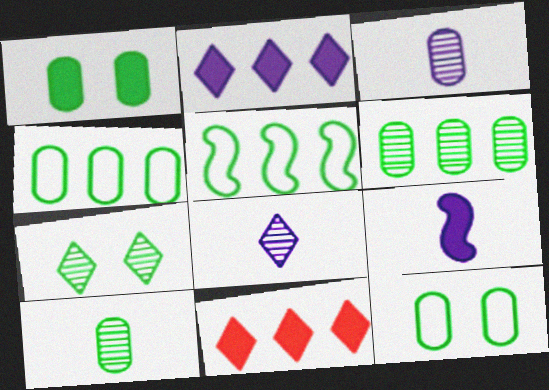[[1, 4, 10], 
[1, 9, 11]]